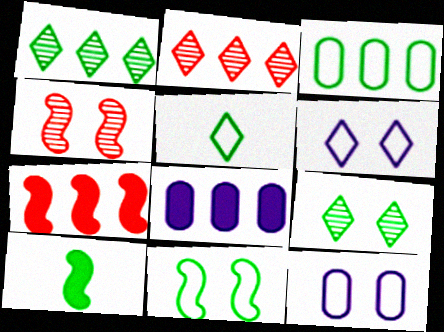[[2, 10, 12], 
[3, 5, 11], 
[3, 9, 10], 
[4, 5, 8]]